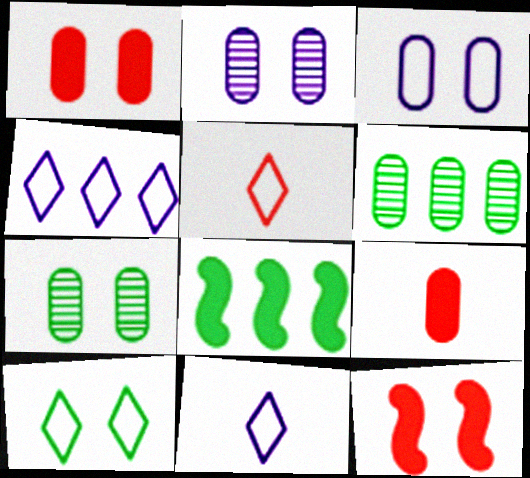[[1, 3, 7], 
[2, 5, 8], 
[2, 10, 12], 
[3, 6, 9], 
[4, 5, 10], 
[6, 11, 12]]